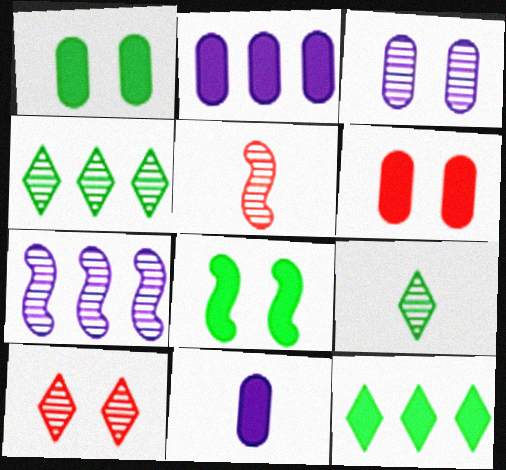[[3, 4, 5]]